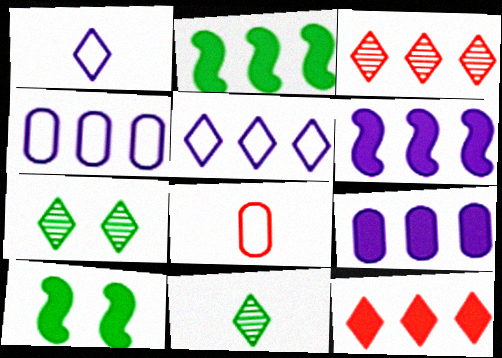[[1, 7, 12], 
[2, 3, 4], 
[2, 9, 12], 
[6, 7, 8]]